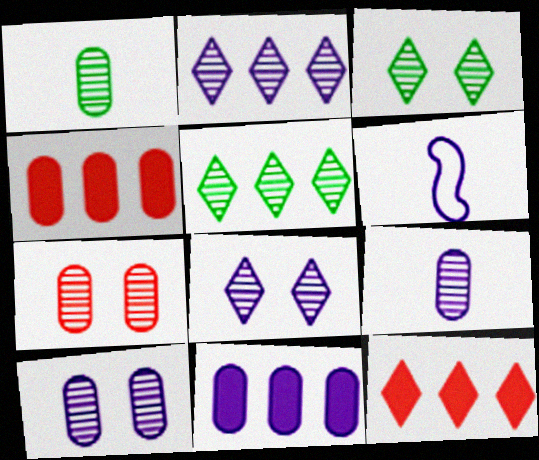[[3, 4, 6], 
[6, 8, 11]]